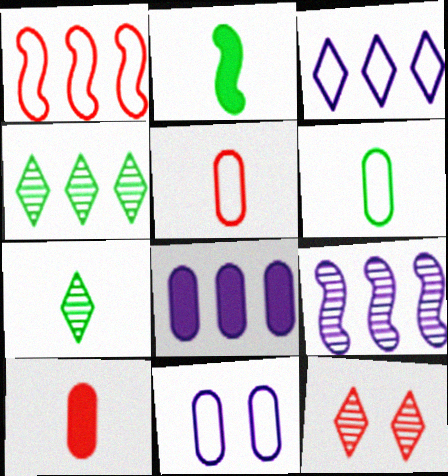[[1, 4, 8], 
[1, 10, 12], 
[2, 6, 7], 
[3, 8, 9]]